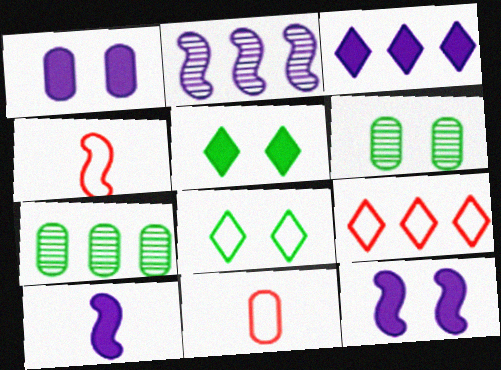[[1, 3, 10], 
[1, 7, 11], 
[2, 5, 11], 
[3, 4, 6], 
[6, 9, 10]]